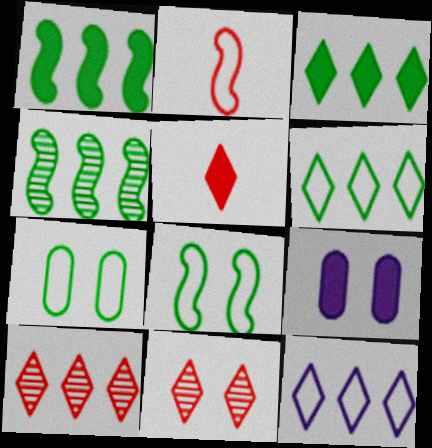[[1, 5, 9], 
[2, 7, 12], 
[3, 10, 12], 
[8, 9, 11]]